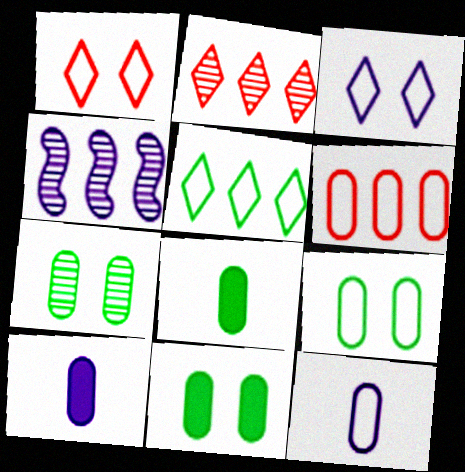[[1, 4, 8], 
[3, 4, 10], 
[6, 7, 10], 
[6, 9, 12], 
[7, 9, 11]]